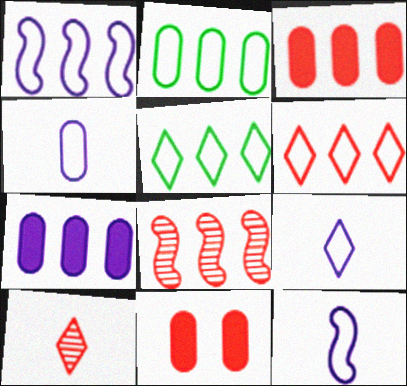[[1, 2, 6], 
[3, 6, 8], 
[4, 9, 12], 
[5, 7, 8]]